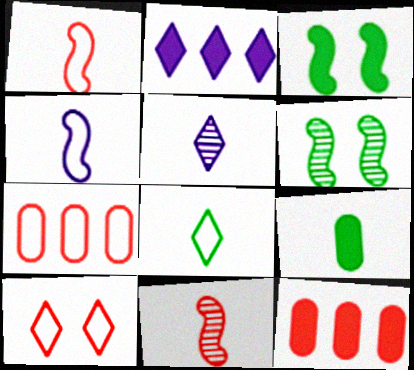[[1, 5, 9], 
[1, 7, 10], 
[3, 5, 7], 
[10, 11, 12]]